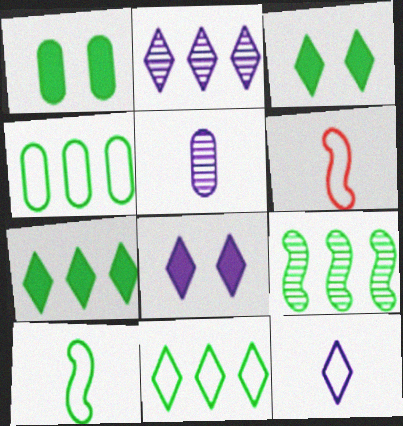[[1, 2, 6], 
[2, 8, 12], 
[4, 7, 9]]